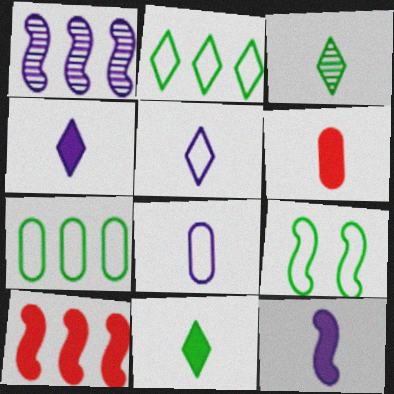[[6, 11, 12]]